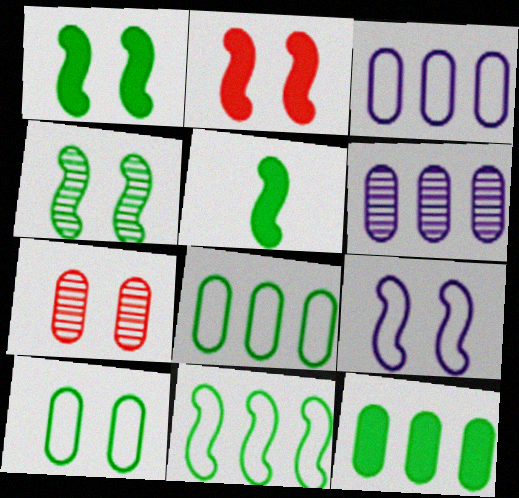[[2, 4, 9], 
[4, 5, 11]]